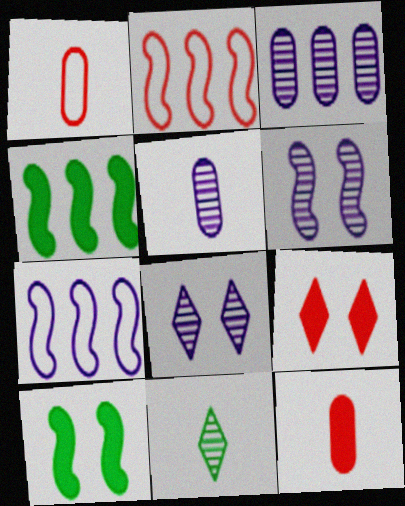[[1, 4, 8]]